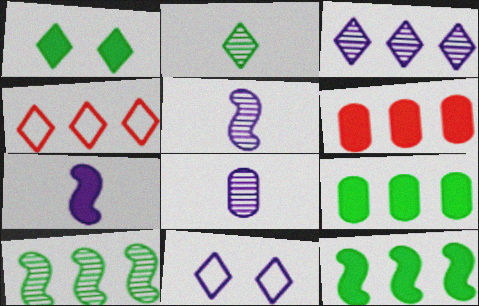[[1, 6, 7]]